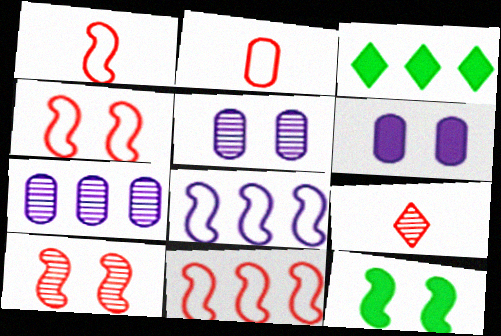[[1, 3, 5], 
[1, 4, 11], 
[3, 7, 11]]